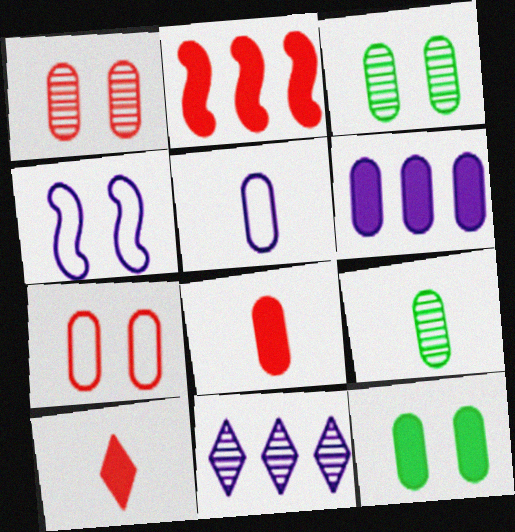[[5, 8, 9], 
[6, 7, 9], 
[6, 8, 12]]